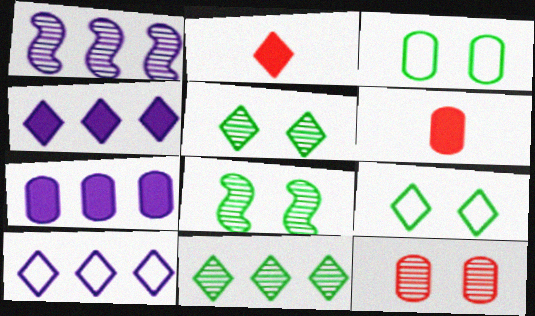[[1, 2, 3], 
[1, 6, 9], 
[1, 7, 10], 
[2, 5, 10], 
[6, 8, 10]]